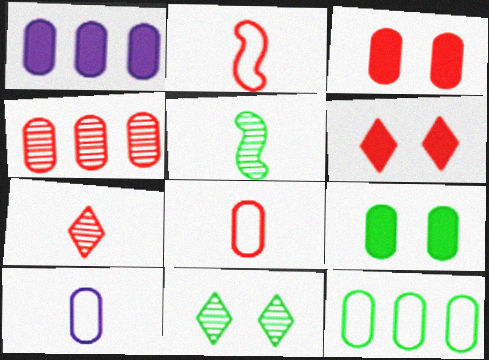[[1, 2, 11], 
[1, 4, 12], 
[2, 4, 6], 
[3, 4, 8], 
[4, 9, 10]]